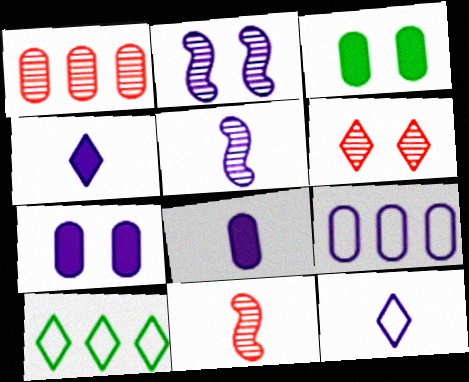[[1, 6, 11], 
[2, 4, 9], 
[4, 6, 10], 
[5, 8, 12], 
[7, 10, 11]]